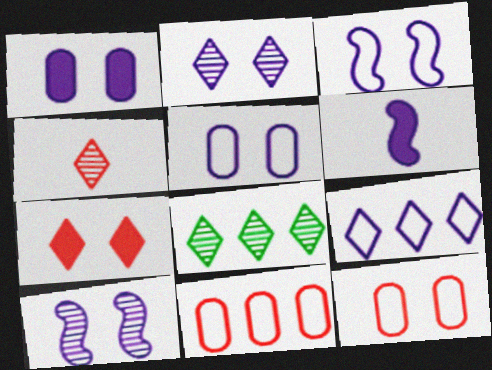[[1, 2, 3], 
[2, 4, 8], 
[6, 8, 12]]